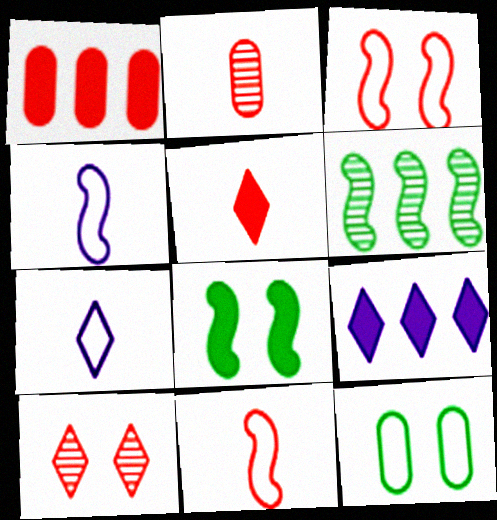[[1, 10, 11], 
[2, 5, 11]]